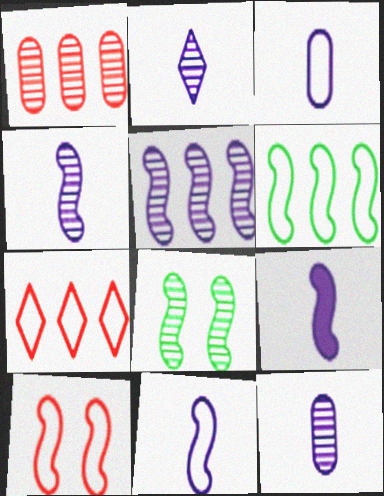[[1, 2, 8], 
[2, 3, 9], 
[2, 4, 12], 
[4, 9, 11], 
[6, 10, 11]]